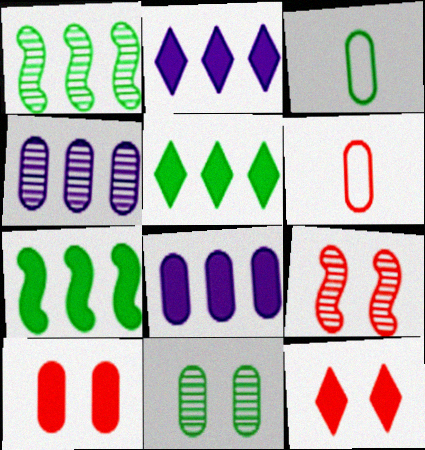[[2, 3, 9], 
[3, 4, 10], 
[6, 8, 11]]